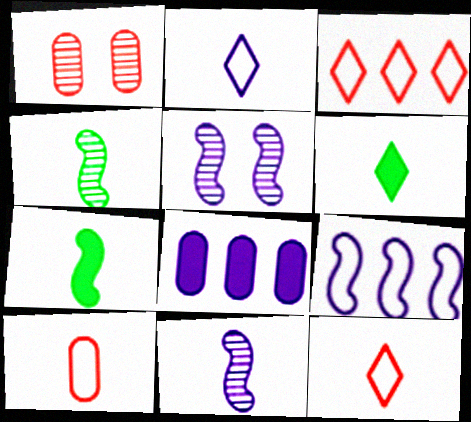[[1, 6, 9], 
[2, 5, 8], 
[6, 10, 11]]